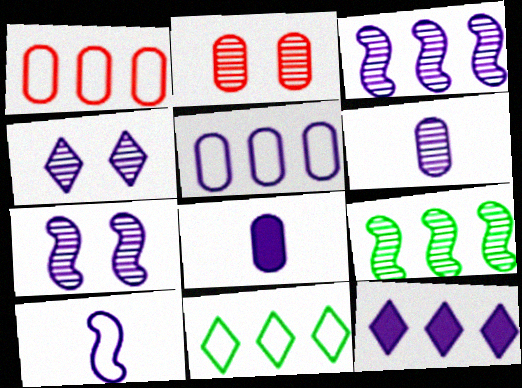[[1, 9, 12], 
[3, 4, 6], 
[3, 5, 12]]